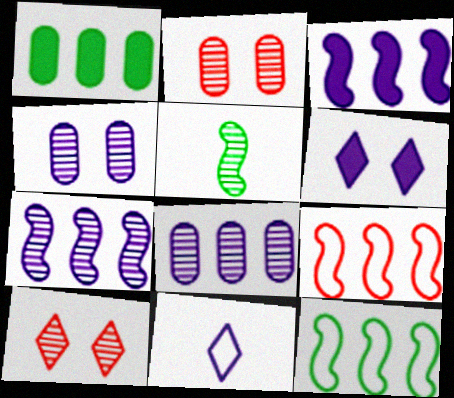[[3, 4, 11], 
[5, 8, 10]]